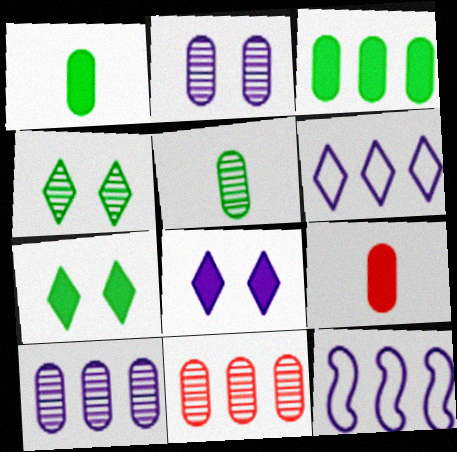[[2, 5, 11], 
[4, 9, 12]]